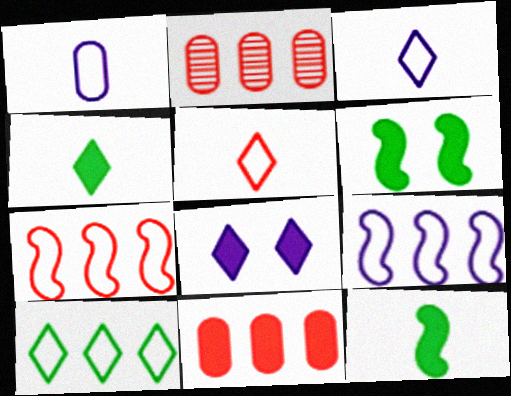[[2, 3, 6], 
[8, 11, 12]]